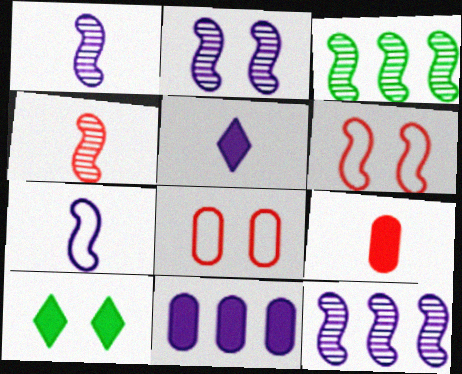[[1, 2, 12], 
[2, 3, 4], 
[2, 8, 10], 
[3, 5, 8]]